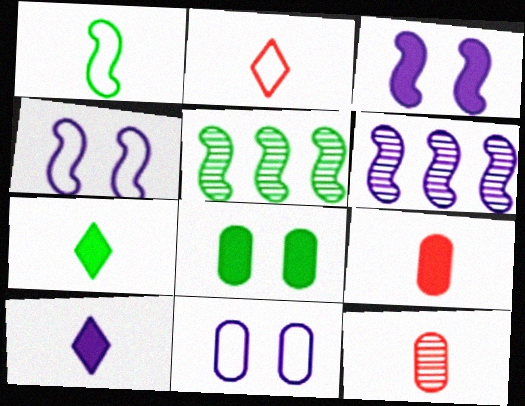[[1, 10, 12], 
[2, 6, 8], 
[6, 10, 11]]